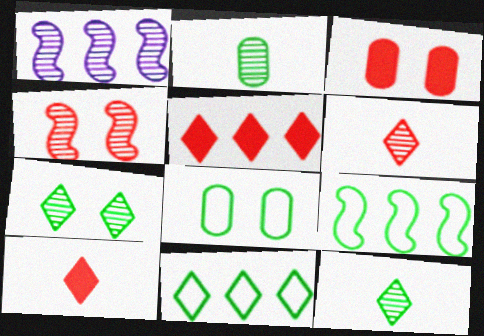[[1, 8, 10]]